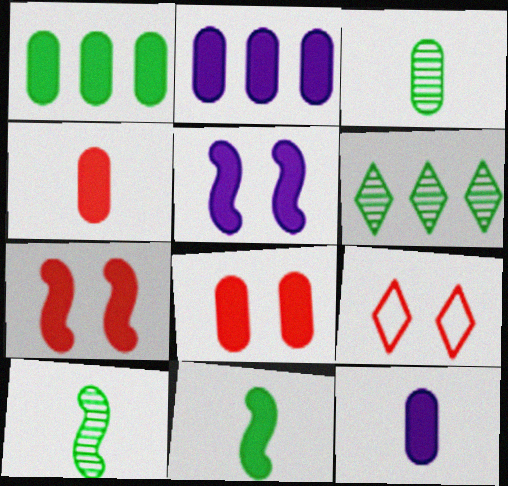[[1, 8, 12], 
[2, 9, 10]]